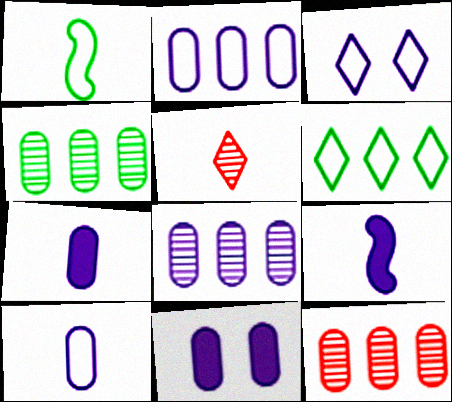[[1, 5, 7], 
[3, 8, 9], 
[4, 8, 12], 
[8, 10, 11]]